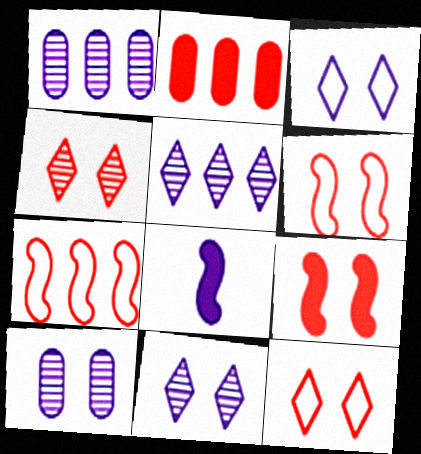[[1, 3, 8]]